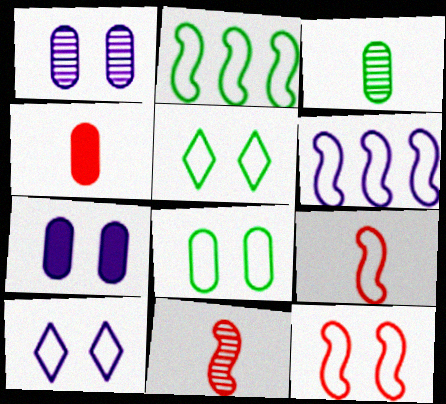[[8, 10, 12]]